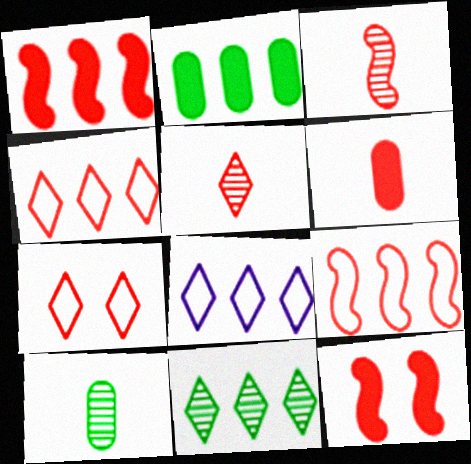[[3, 9, 12], 
[8, 10, 12]]